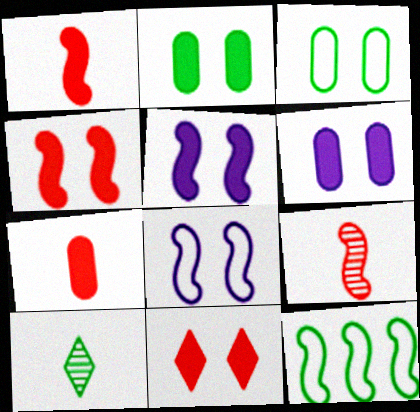[[2, 5, 11], 
[2, 10, 12], 
[5, 9, 12]]